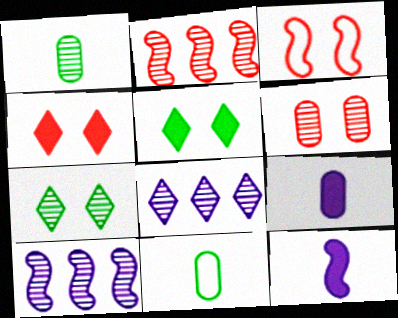[[3, 4, 6], 
[4, 10, 11]]